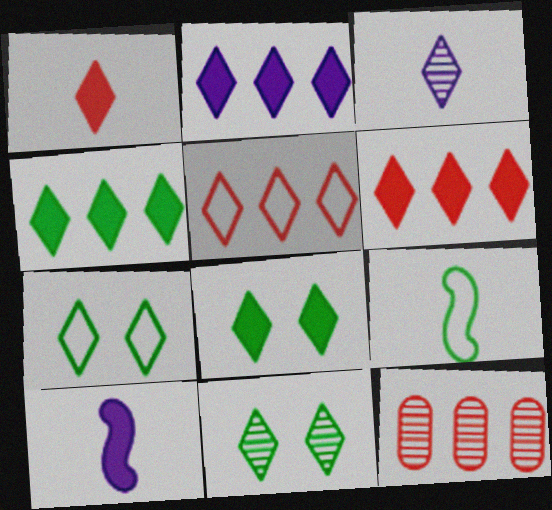[[1, 2, 8], 
[2, 4, 6], 
[3, 5, 8], 
[3, 6, 7], 
[7, 8, 11], 
[7, 10, 12]]